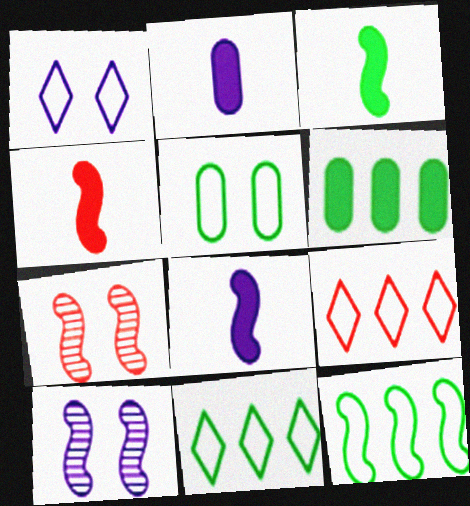[[2, 7, 11], 
[3, 4, 8], 
[4, 10, 12], 
[7, 8, 12]]